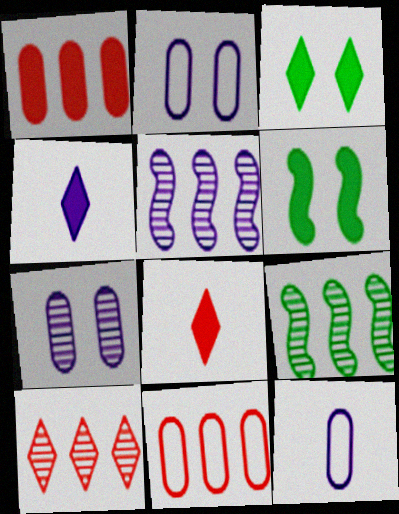[[1, 4, 6], 
[2, 4, 5], 
[2, 8, 9], 
[6, 10, 12]]